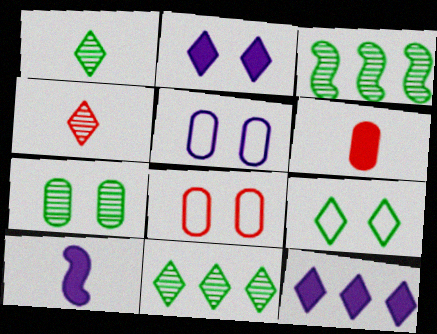[[1, 3, 7], 
[4, 9, 12], 
[8, 10, 11]]